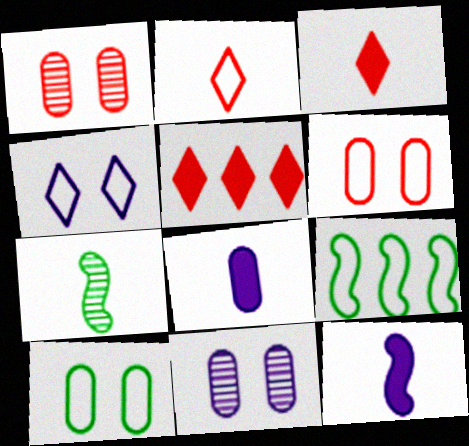[[2, 7, 8], 
[3, 9, 11]]